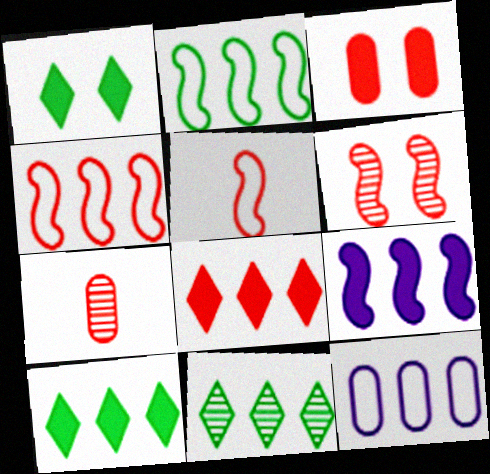[]